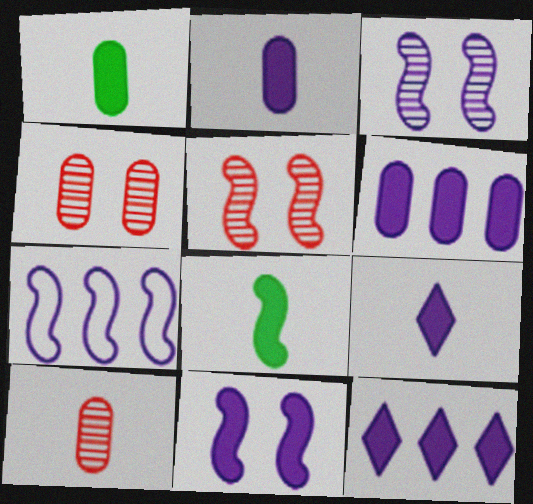[[2, 11, 12], 
[5, 7, 8], 
[6, 9, 11]]